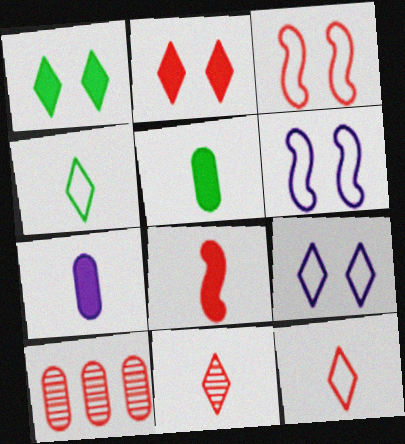[]